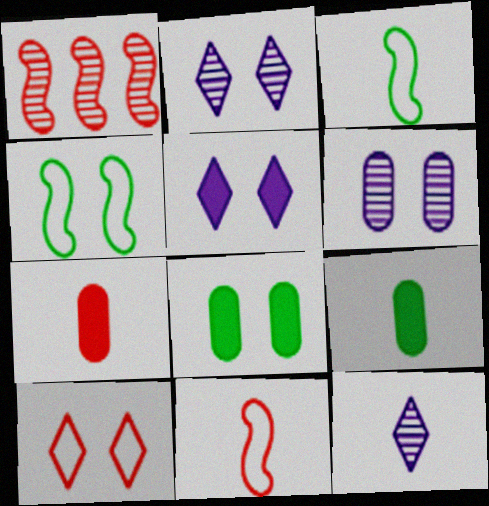[[1, 7, 10], 
[3, 7, 12], 
[9, 11, 12]]